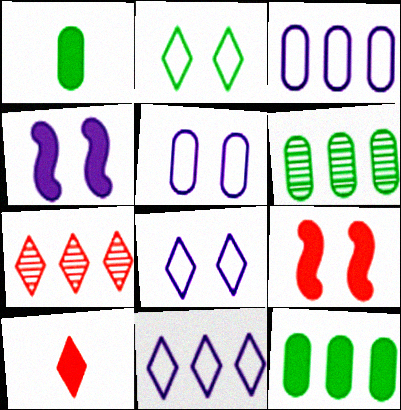[[4, 10, 12]]